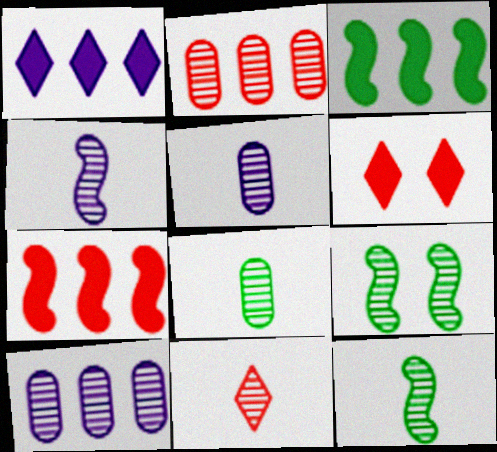[[4, 8, 11], 
[5, 11, 12], 
[9, 10, 11]]